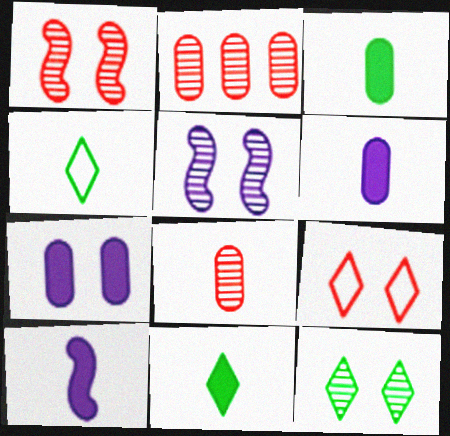[[4, 8, 10]]